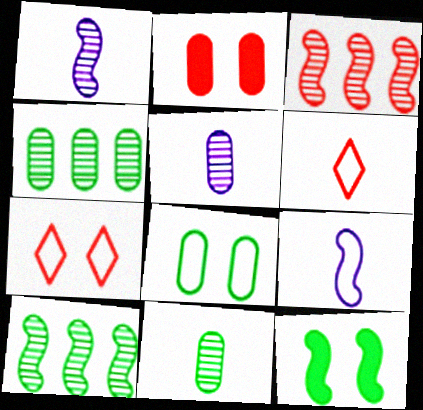[[2, 3, 6], 
[3, 9, 12]]